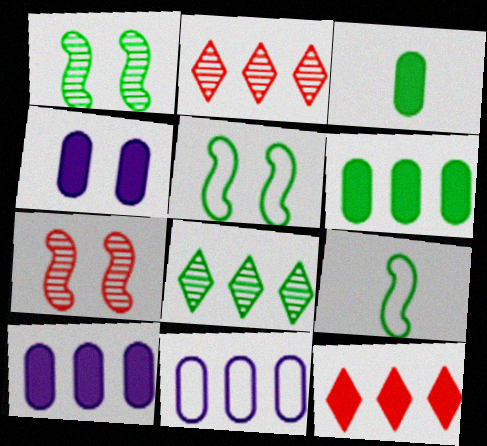[[2, 4, 9], 
[3, 5, 8]]